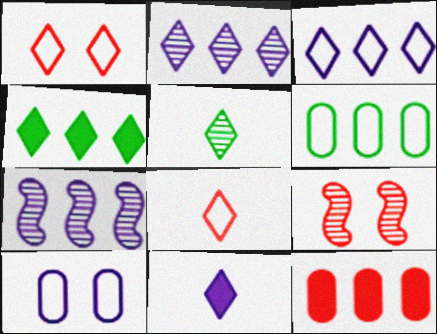[[5, 8, 11], 
[6, 9, 11], 
[7, 10, 11], 
[8, 9, 12]]